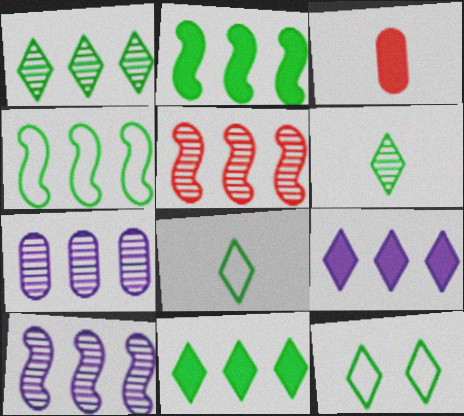[[1, 5, 7], 
[3, 10, 12], 
[6, 11, 12]]